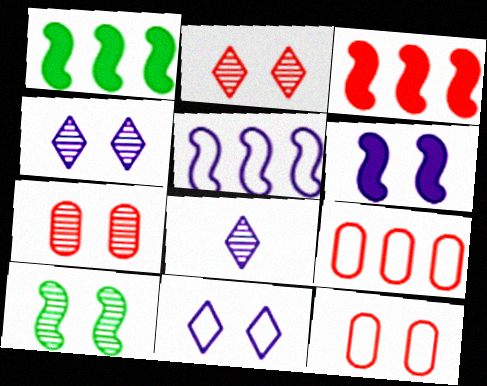[[1, 8, 12], 
[4, 7, 10]]